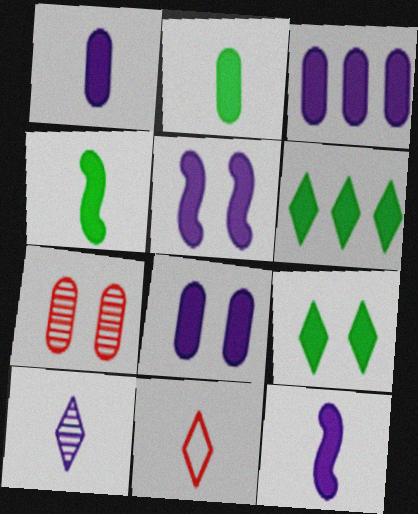[[1, 3, 8]]